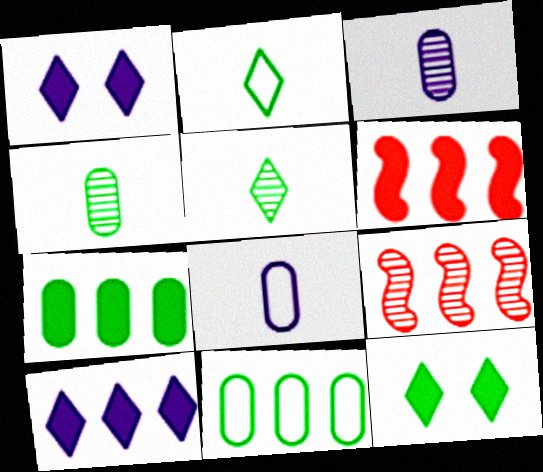[[6, 7, 10], 
[8, 9, 12], 
[9, 10, 11]]